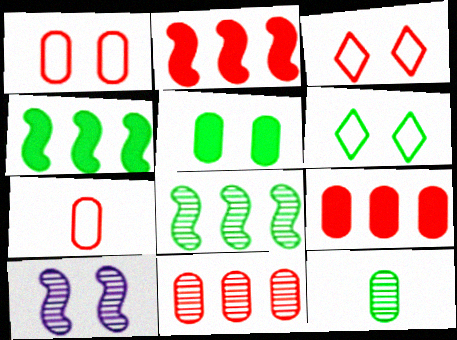[[3, 5, 10], 
[4, 6, 12]]